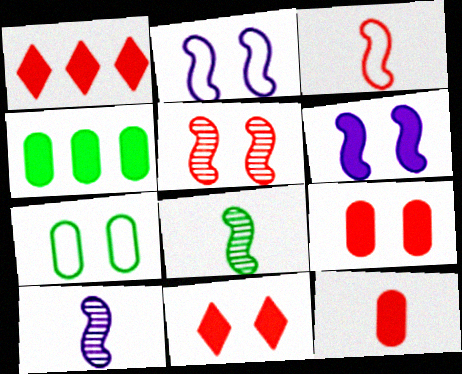[[1, 7, 10]]